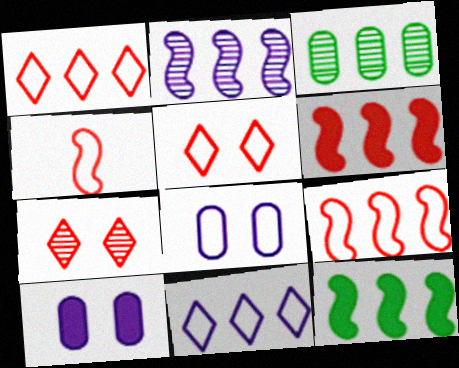[[2, 9, 12], 
[3, 6, 11]]